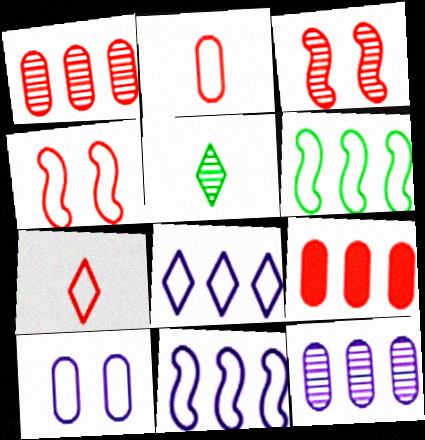[[3, 5, 12], 
[3, 7, 9], 
[6, 7, 10]]